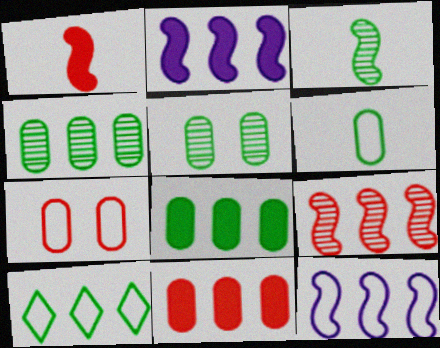[[5, 6, 8]]